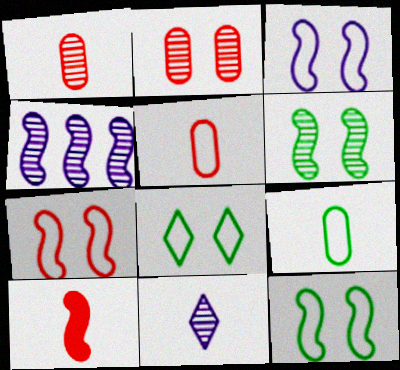[[3, 7, 12], 
[4, 10, 12], 
[9, 10, 11]]